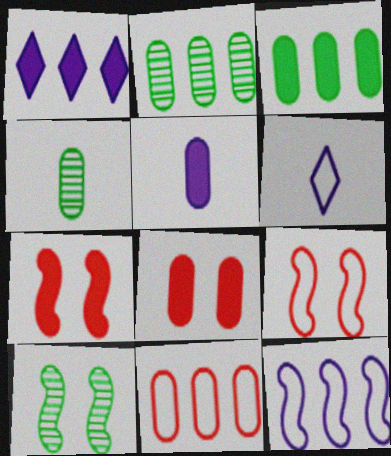[[1, 4, 9], 
[2, 6, 7], 
[3, 5, 8]]